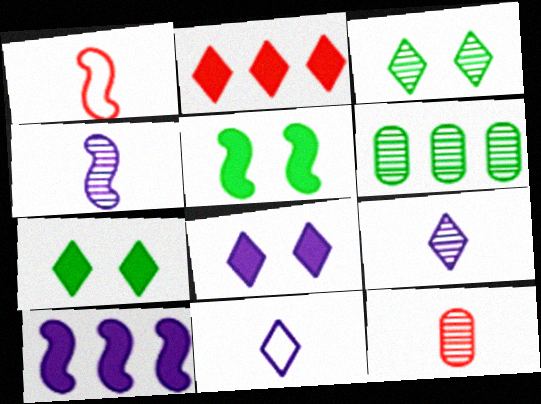[[1, 6, 8], 
[2, 3, 11]]